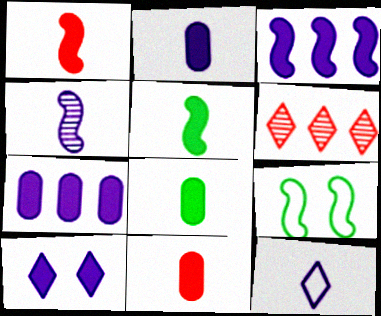[[2, 3, 10], 
[2, 4, 12], 
[2, 6, 9], 
[2, 8, 11]]